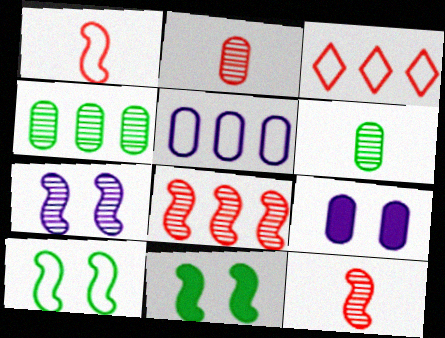[]